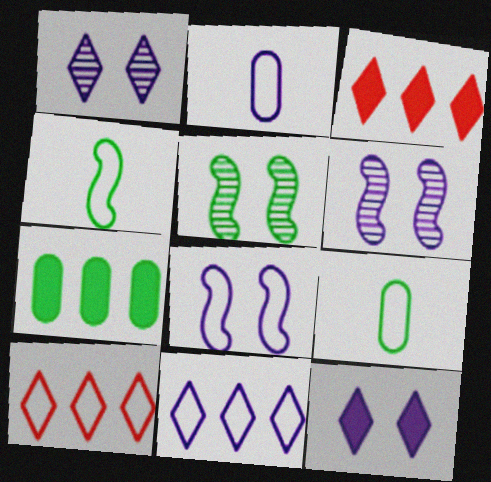[[2, 3, 5], 
[2, 8, 11], 
[3, 6, 9], 
[8, 9, 10]]